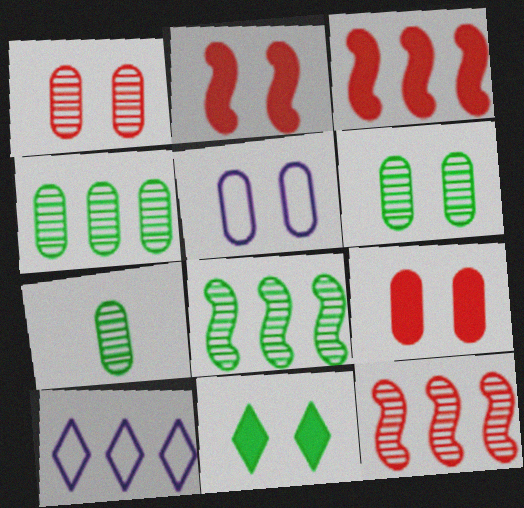[[2, 7, 10], 
[3, 4, 10], 
[4, 6, 7], 
[5, 6, 9]]